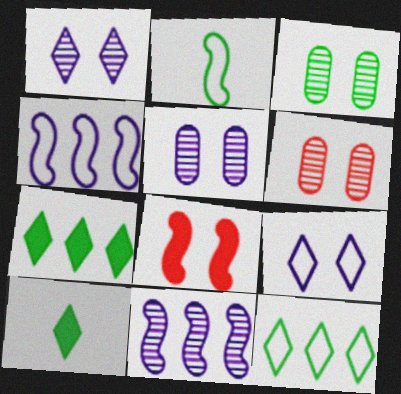[[2, 3, 7], 
[2, 8, 11], 
[3, 5, 6], 
[3, 8, 9], 
[4, 6, 10]]